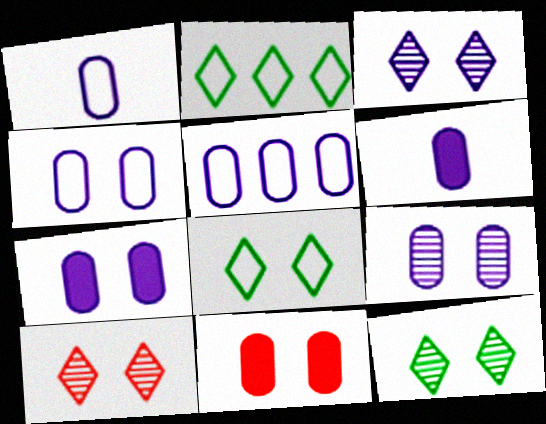[[1, 4, 5], 
[3, 10, 12], 
[4, 7, 9], 
[5, 6, 9]]